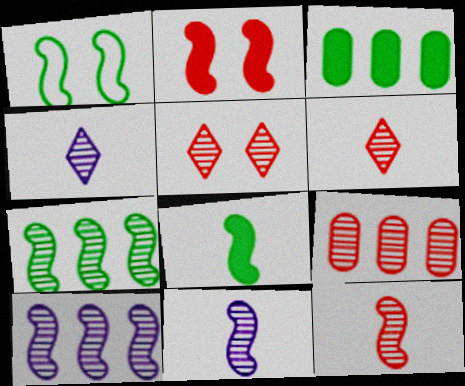[[1, 7, 8], 
[5, 9, 12]]